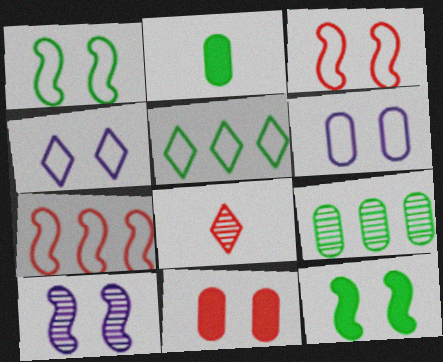[[3, 10, 12], 
[7, 8, 11], 
[8, 9, 10]]